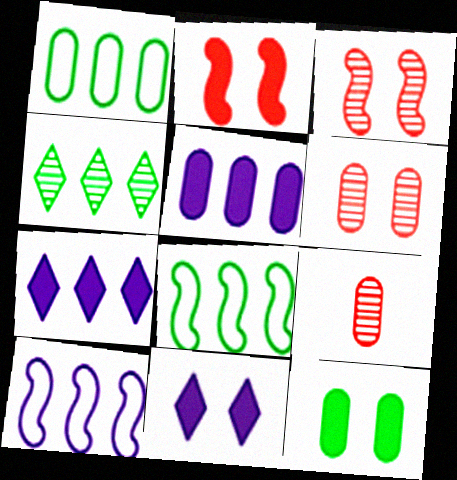[[2, 11, 12], 
[8, 9, 11]]